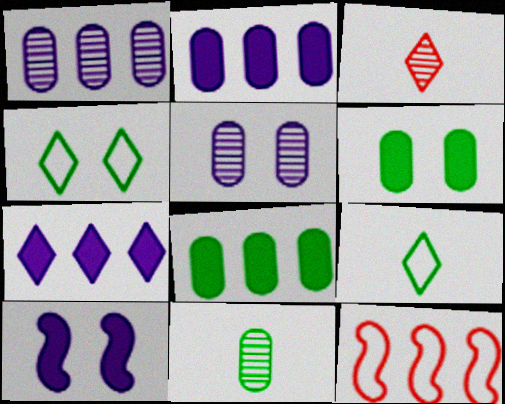[[3, 4, 7]]